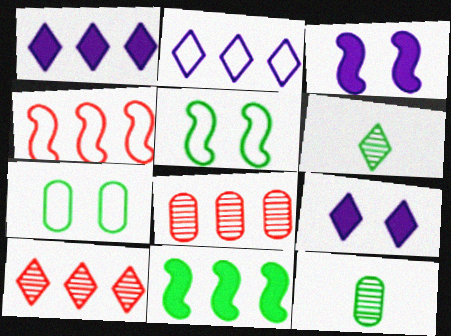[[2, 8, 11], 
[4, 9, 12], 
[6, 7, 11]]